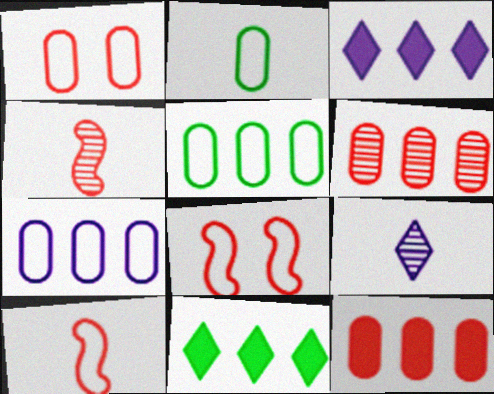[[1, 2, 7]]